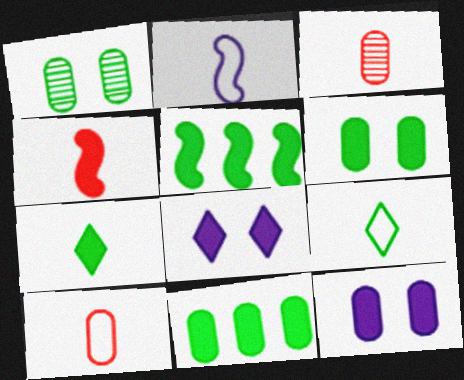[[1, 5, 9], 
[2, 3, 7], 
[2, 9, 10], 
[4, 8, 11], 
[5, 6, 7]]